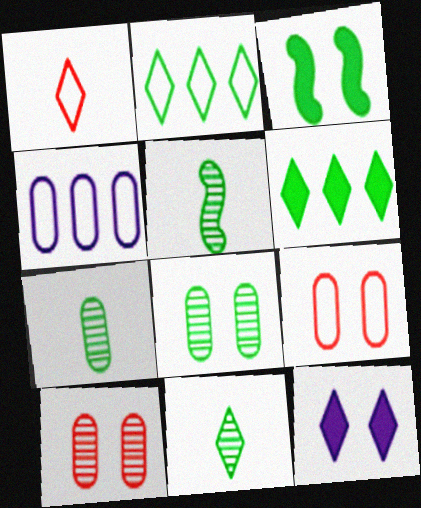[[2, 3, 7], 
[5, 7, 11]]